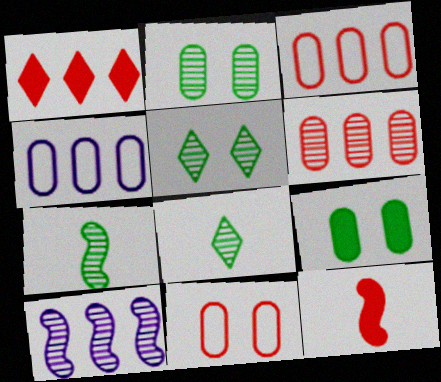[[4, 5, 12]]